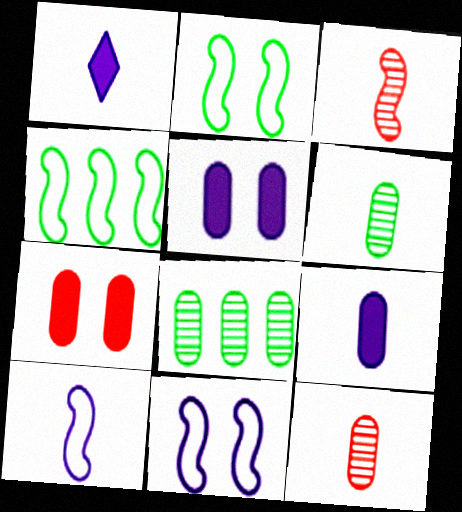[]